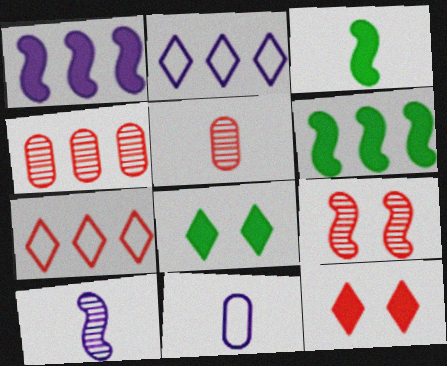[[2, 4, 6]]